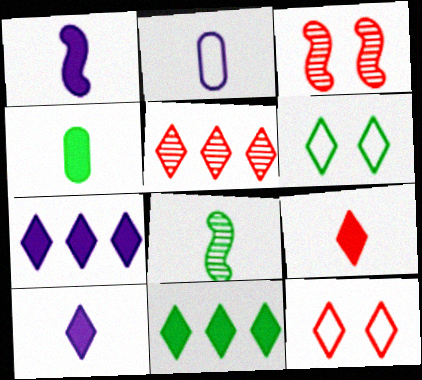[[1, 4, 9], 
[2, 3, 11], 
[2, 8, 9], 
[5, 6, 10], 
[5, 9, 12]]